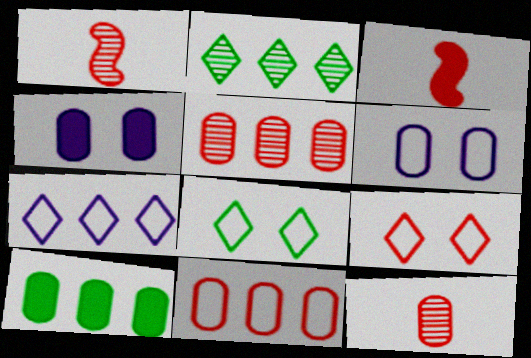[[2, 3, 6], 
[3, 5, 9], 
[6, 10, 12]]